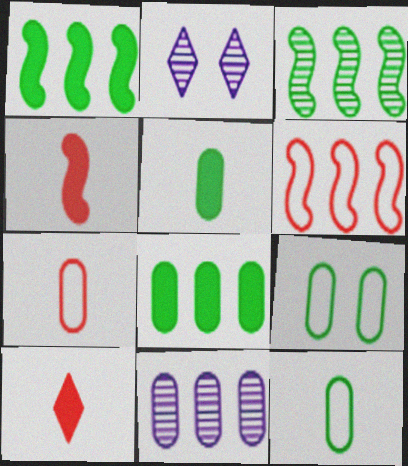[[1, 2, 7], 
[2, 5, 6]]